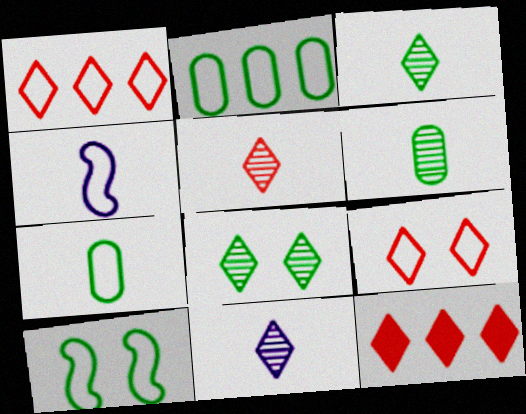[[2, 4, 9], 
[3, 5, 11], 
[5, 9, 12]]